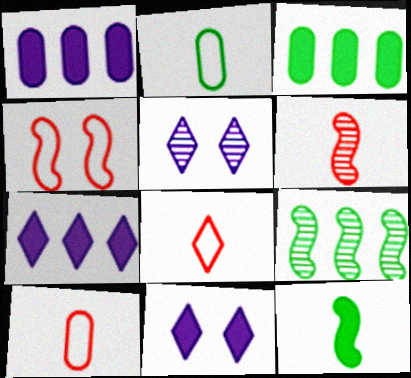[[9, 10, 11]]